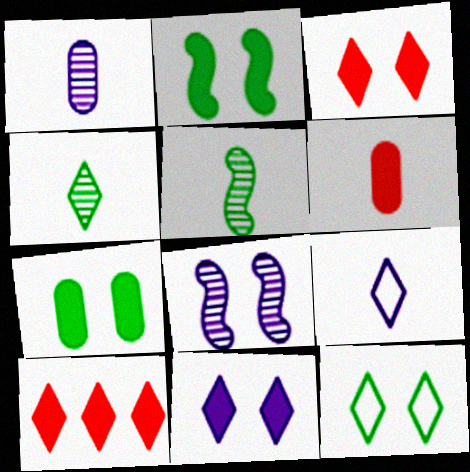[[5, 6, 9]]